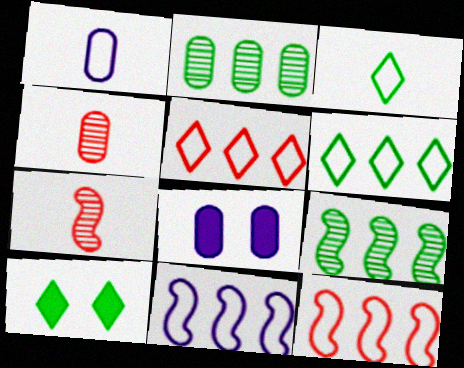[[4, 10, 11], 
[6, 7, 8]]